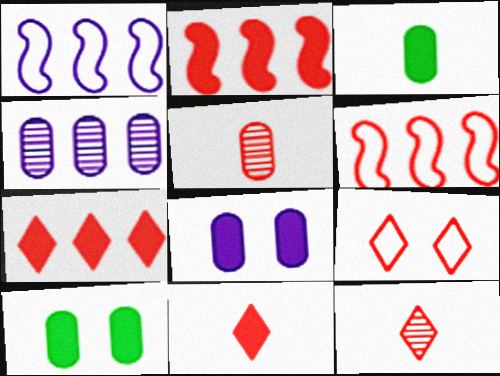[[1, 10, 12], 
[2, 5, 9], 
[7, 9, 12]]